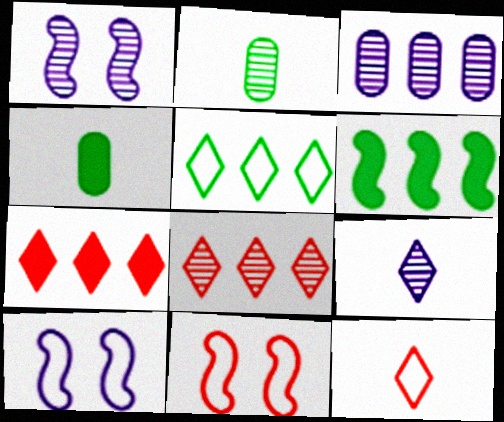[[1, 2, 8], 
[1, 3, 9], 
[2, 7, 10], 
[4, 8, 10]]